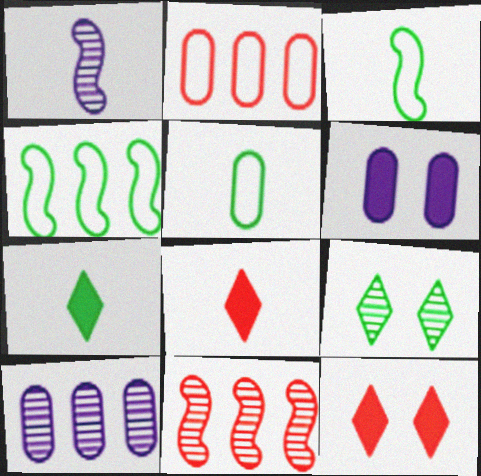[[1, 5, 8], 
[3, 10, 12]]